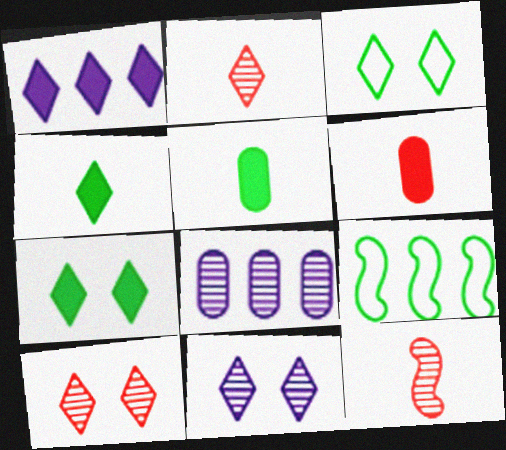[[1, 2, 3], 
[6, 9, 11]]